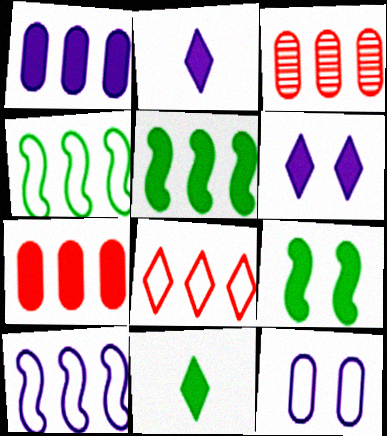[[2, 7, 9]]